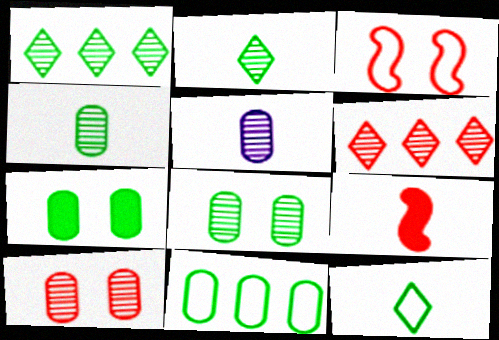[[4, 7, 11], 
[5, 9, 12]]